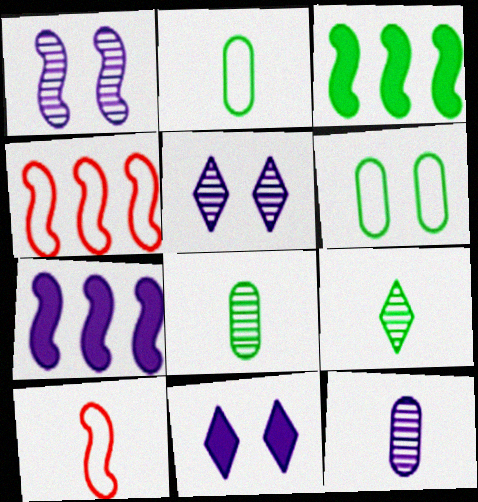[[1, 3, 10], 
[3, 6, 9], 
[4, 8, 11]]